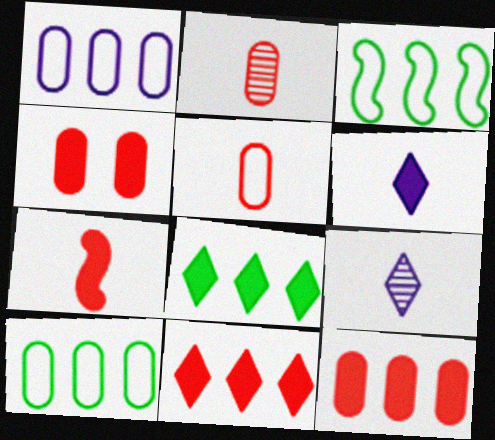[[3, 4, 9], 
[4, 7, 11]]